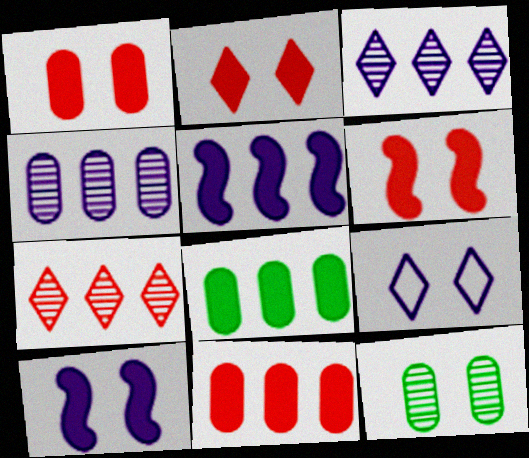[[1, 2, 6], 
[6, 9, 12]]